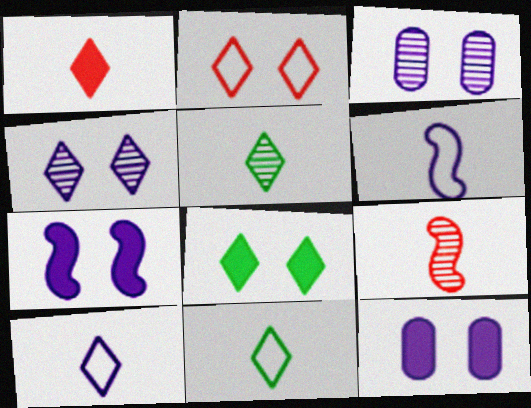[[1, 5, 10], 
[2, 4, 8]]